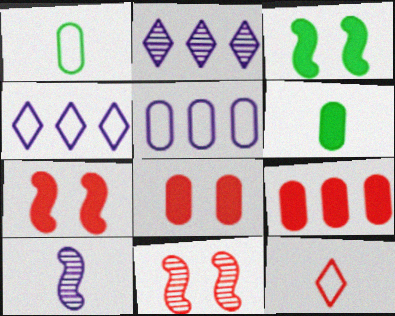[[1, 2, 7], 
[4, 6, 11], 
[6, 10, 12], 
[9, 11, 12]]